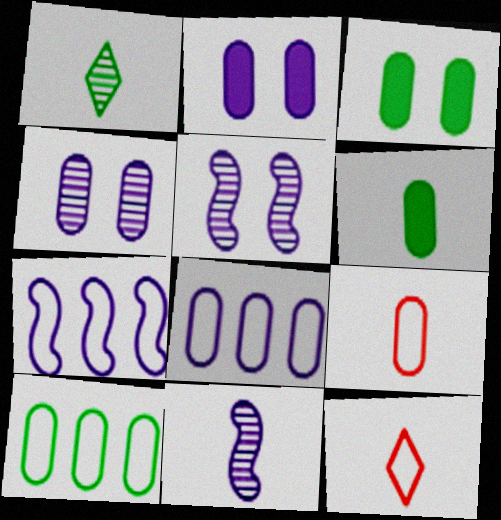[[6, 11, 12]]